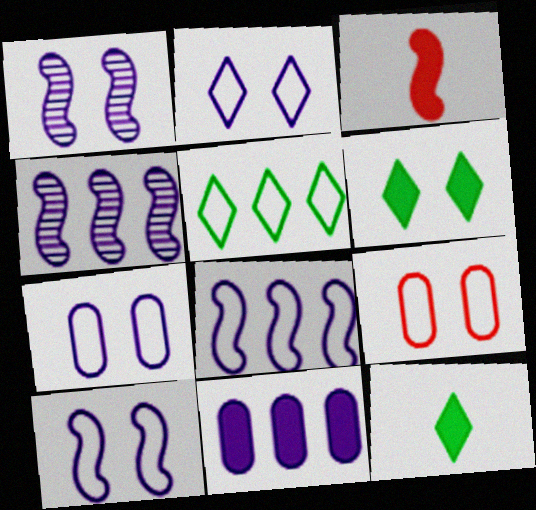[[1, 6, 9], 
[2, 7, 10], 
[3, 6, 11], 
[4, 9, 12]]